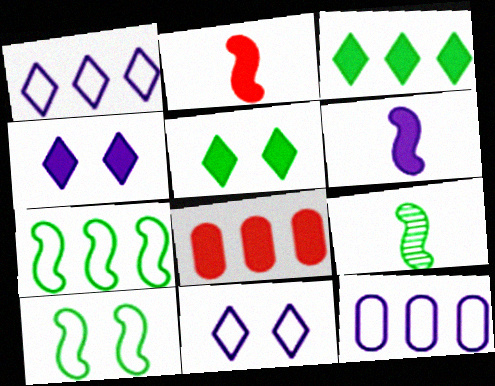[[5, 6, 8], 
[8, 9, 11]]